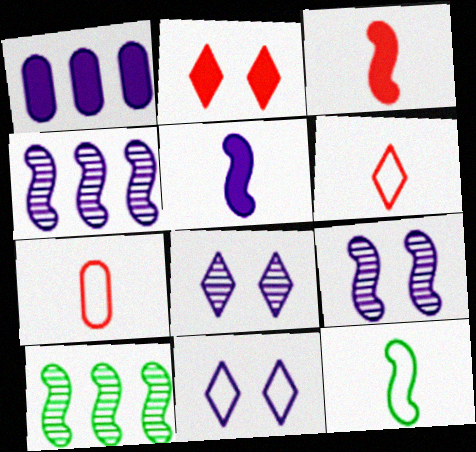[]